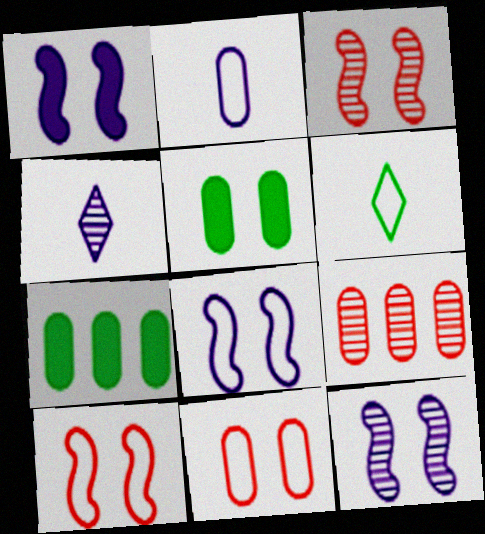[[1, 6, 9], 
[1, 8, 12], 
[2, 5, 9], 
[4, 7, 10]]